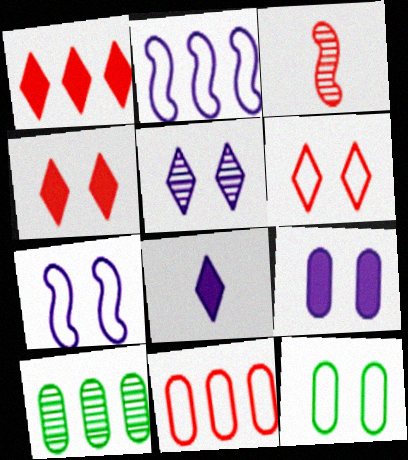[[1, 2, 10], 
[3, 4, 11], 
[3, 5, 10], 
[5, 7, 9], 
[6, 7, 12]]